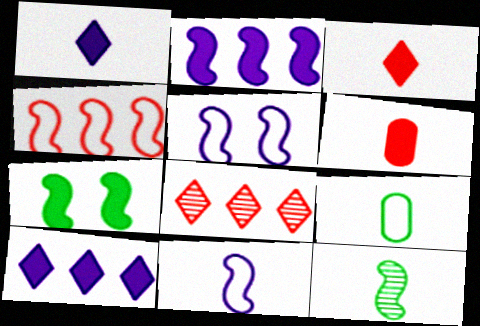[[6, 7, 10]]